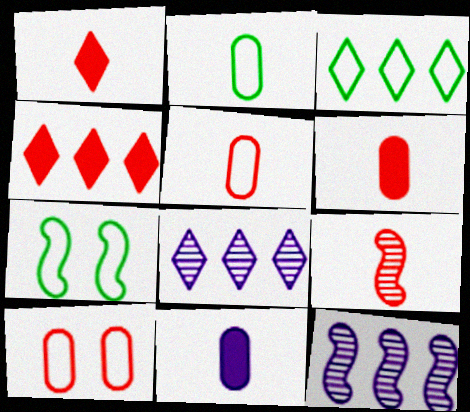[[1, 5, 9], 
[2, 3, 7], 
[3, 4, 8], 
[4, 9, 10], 
[6, 7, 8]]